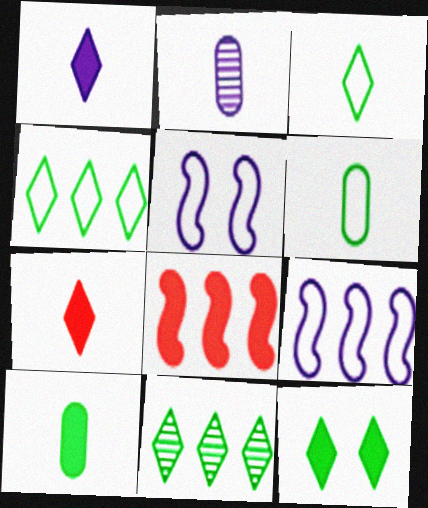[[3, 11, 12]]